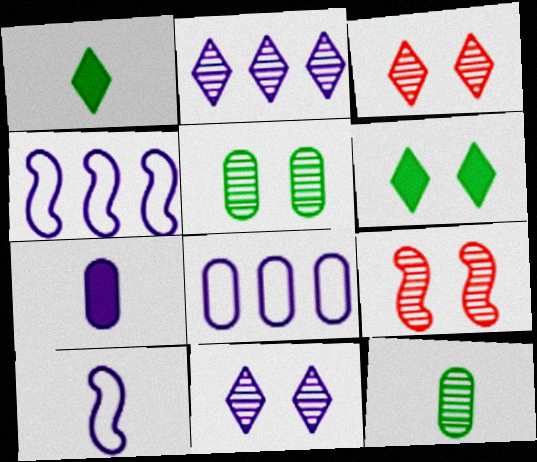[[1, 8, 9], 
[2, 9, 12], 
[4, 7, 11], 
[5, 9, 11]]